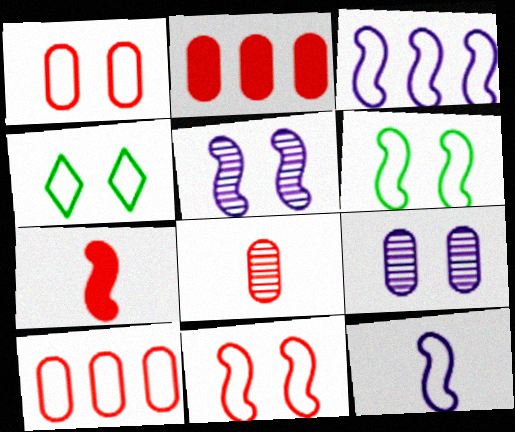[[1, 2, 8], 
[4, 10, 12]]